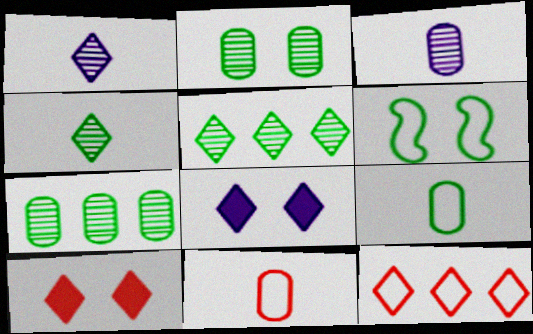[[4, 8, 12]]